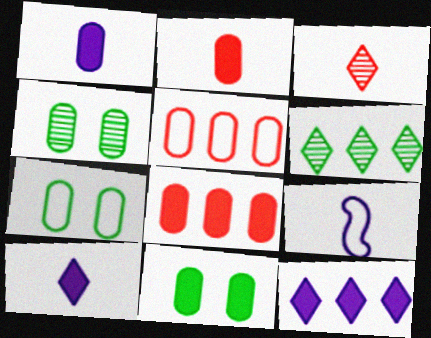[[1, 4, 5], 
[1, 8, 11], 
[4, 7, 11]]